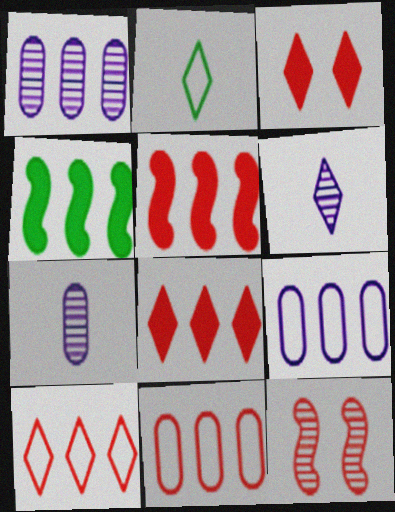[[1, 4, 10]]